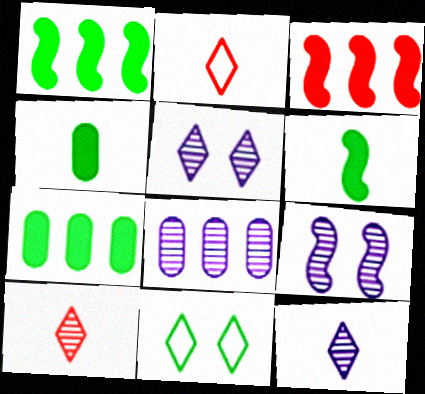[[2, 7, 9], 
[8, 9, 12]]